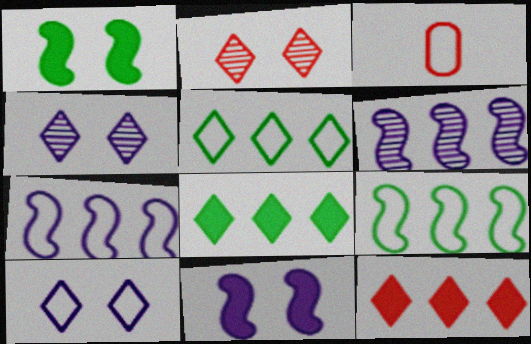[[3, 9, 10]]